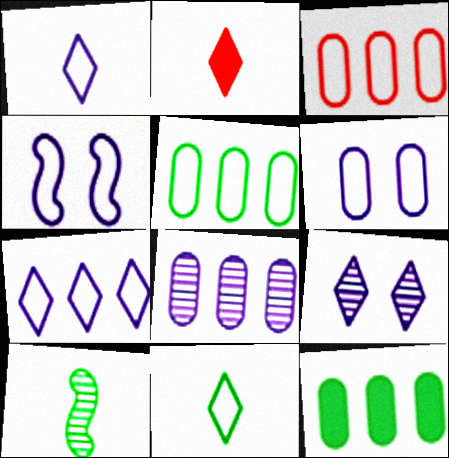[[3, 4, 11], 
[3, 8, 12]]